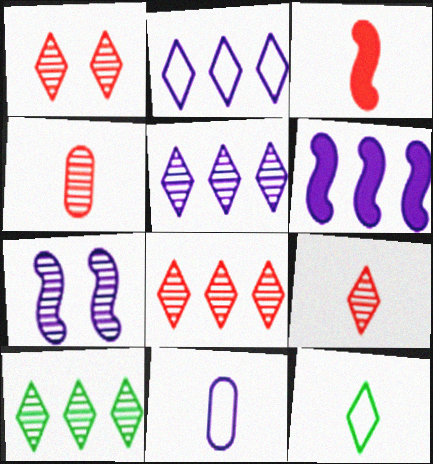[[1, 8, 9], 
[4, 7, 10], 
[5, 8, 10]]